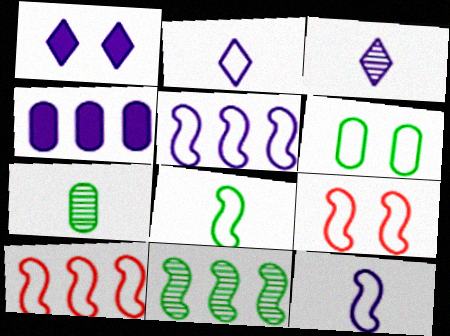[[1, 7, 10], 
[2, 6, 10], 
[5, 8, 9]]